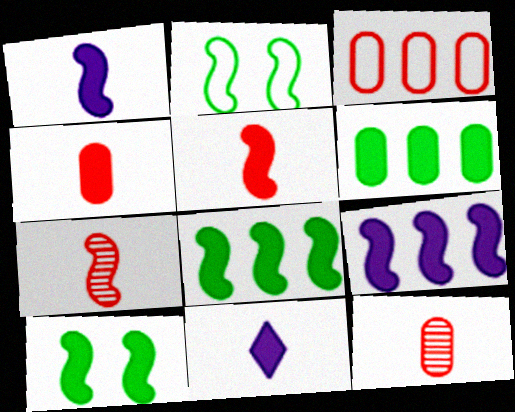[[2, 7, 9], 
[5, 9, 10]]